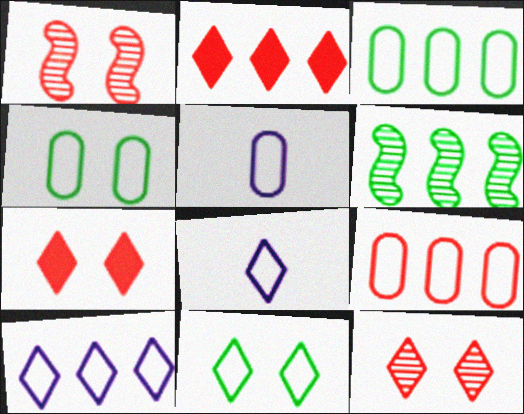[[4, 5, 9], 
[5, 6, 7]]